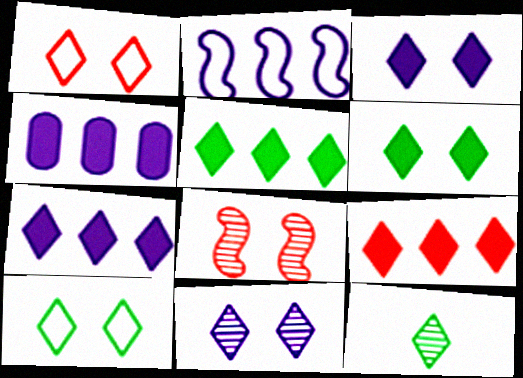[[1, 6, 11], 
[1, 7, 12], 
[5, 7, 9], 
[5, 10, 12]]